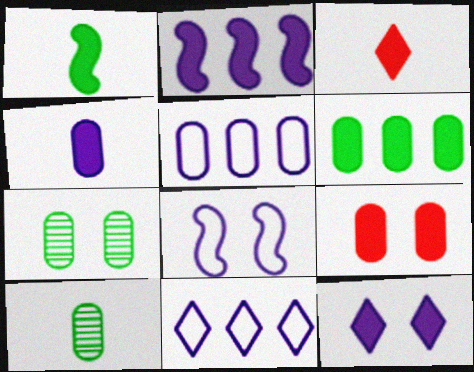[[1, 3, 4], 
[2, 4, 12], 
[4, 6, 9], 
[5, 9, 10]]